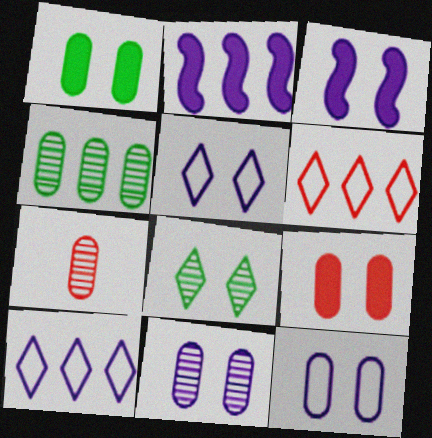[[2, 4, 6], 
[3, 5, 11], 
[4, 7, 11]]